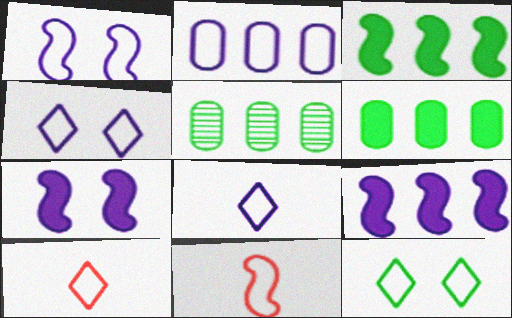[[1, 2, 8], 
[2, 11, 12], 
[5, 7, 10]]